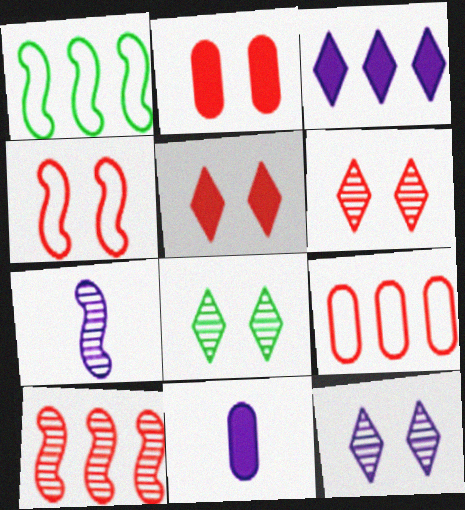[[1, 6, 11], 
[2, 4, 6], 
[6, 8, 12]]